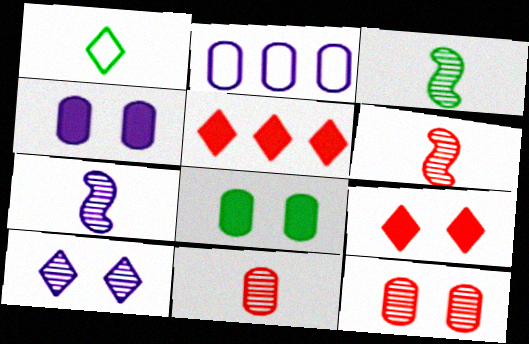[[1, 5, 10], 
[2, 3, 9], 
[2, 8, 11], 
[3, 6, 7]]